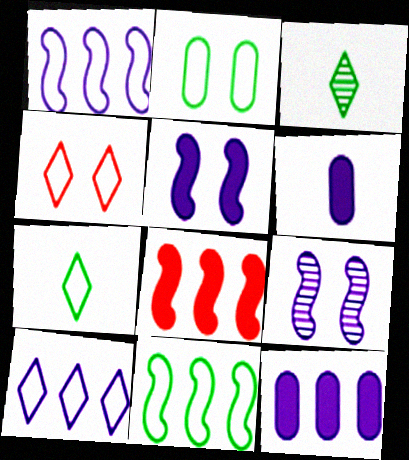[[2, 7, 11], 
[4, 7, 10], 
[6, 9, 10]]